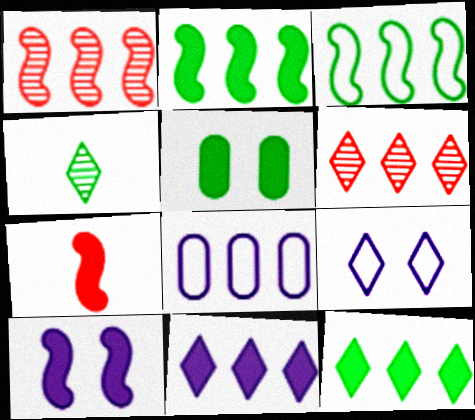[[1, 8, 12], 
[2, 6, 8], 
[2, 7, 10], 
[3, 4, 5], 
[5, 7, 11]]